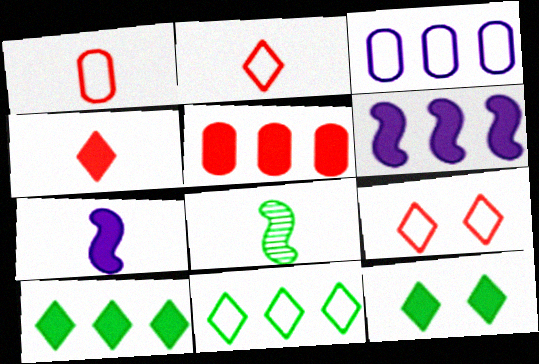[[5, 6, 10], 
[5, 7, 12]]